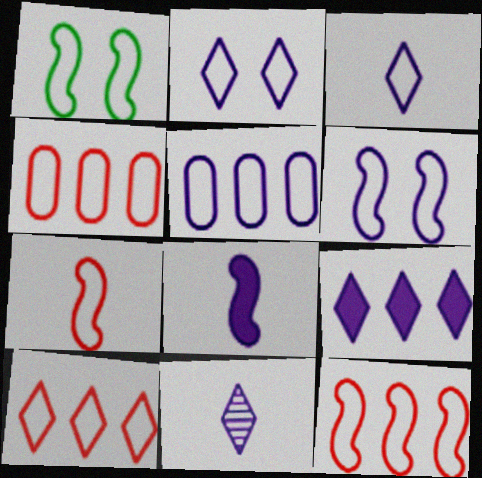[[1, 3, 4], 
[2, 9, 11], 
[3, 5, 6], 
[4, 10, 12]]